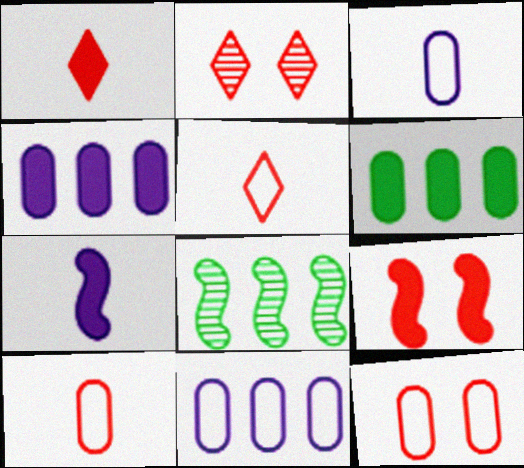[[2, 9, 12]]